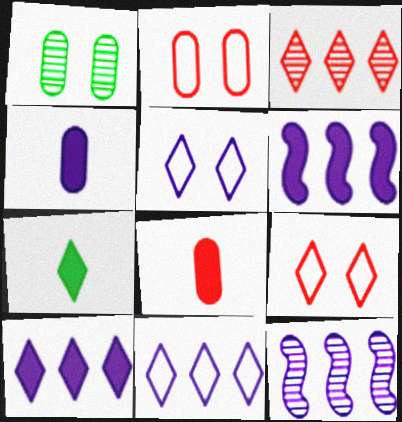[[2, 7, 12], 
[3, 5, 7], 
[4, 5, 12]]